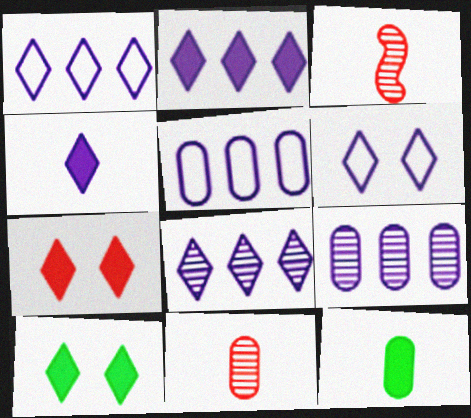[[1, 2, 8], 
[3, 5, 10], 
[4, 6, 8]]